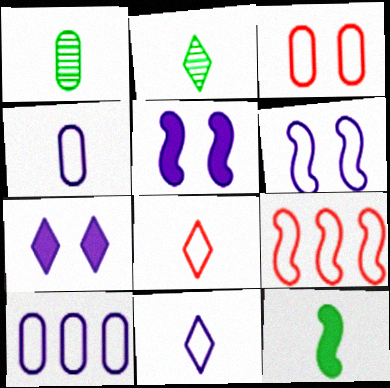[[1, 7, 9], 
[3, 8, 9], 
[6, 10, 11]]